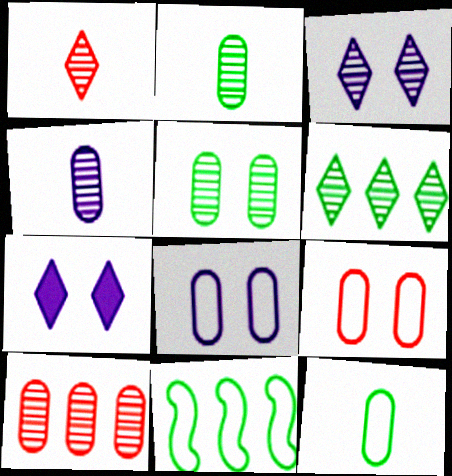[[1, 3, 6], 
[4, 5, 10]]